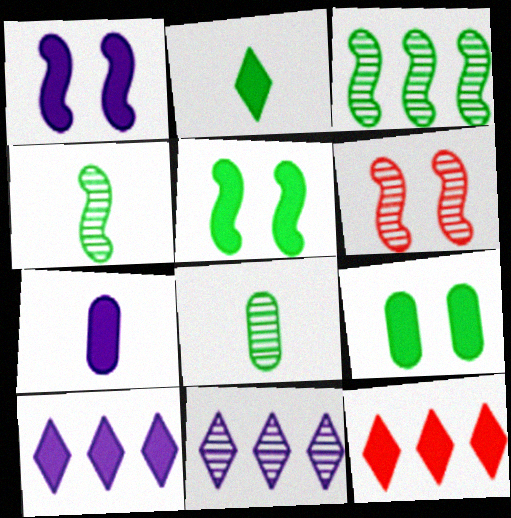[[1, 7, 10], 
[5, 7, 12], 
[6, 8, 11]]